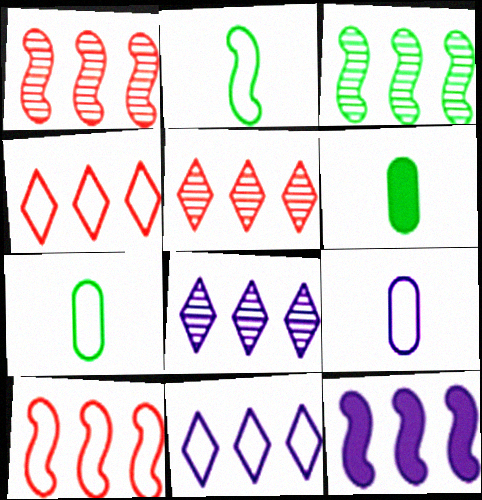[[3, 10, 12]]